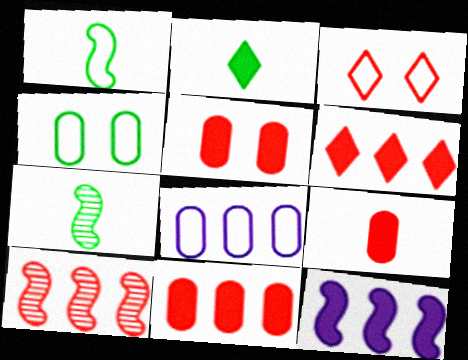[[1, 3, 8], 
[2, 5, 12], 
[3, 9, 10], 
[5, 9, 11]]